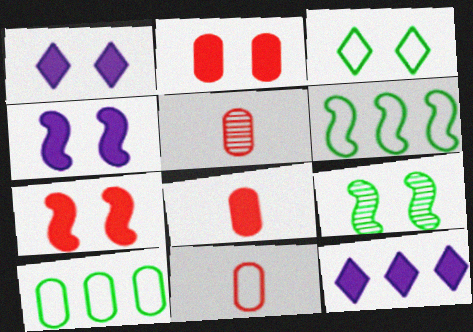[[1, 5, 6], 
[5, 8, 11], 
[9, 11, 12]]